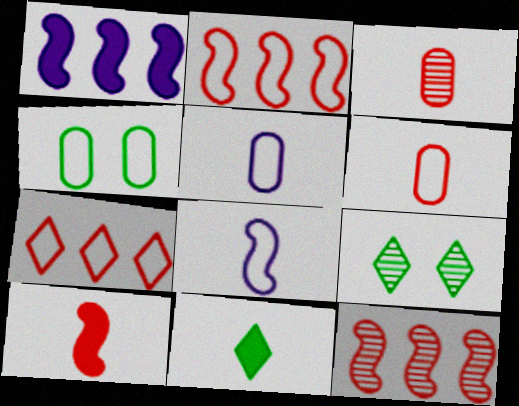[[1, 6, 9], 
[3, 8, 11], 
[4, 7, 8]]